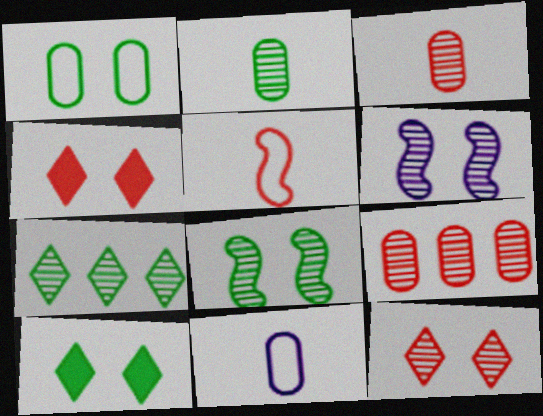[[1, 4, 6], 
[1, 8, 10], 
[2, 7, 8], 
[3, 6, 7], 
[4, 5, 9]]